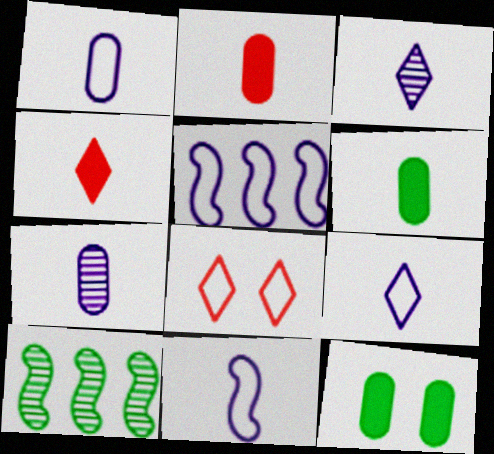[[1, 9, 11]]